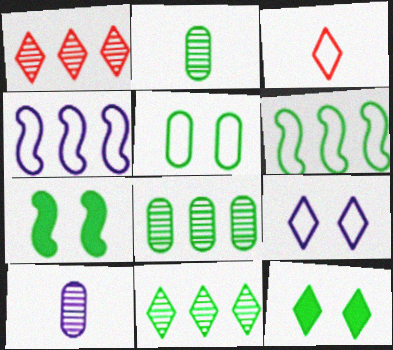[[2, 6, 12], 
[3, 4, 5]]